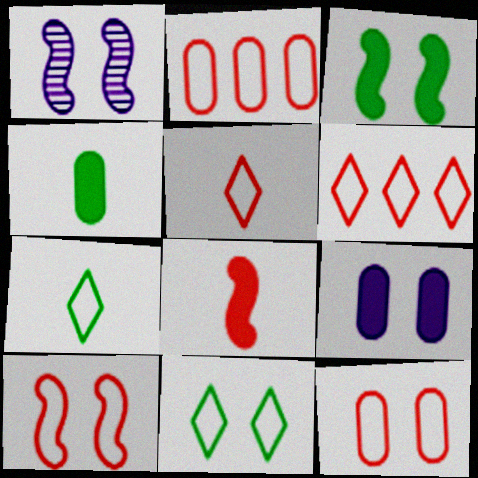[[1, 3, 10], 
[1, 4, 6], 
[2, 5, 10]]